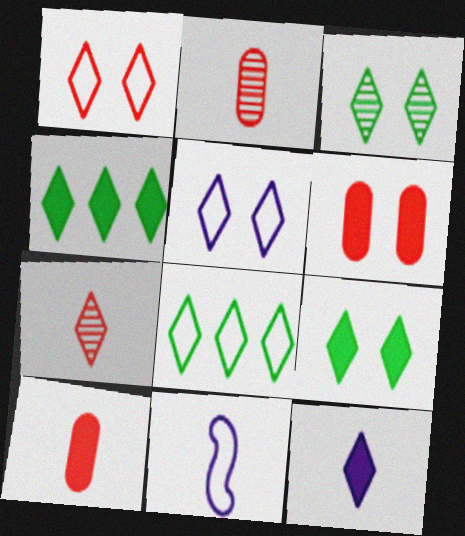[[4, 5, 7]]